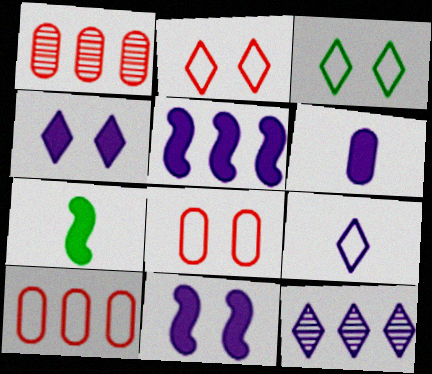[[4, 5, 6], 
[4, 9, 12], 
[7, 8, 12]]